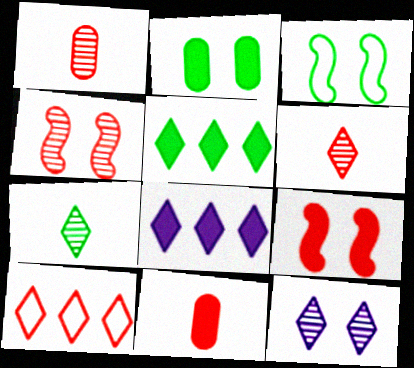[[1, 3, 8], 
[1, 9, 10], 
[4, 10, 11]]